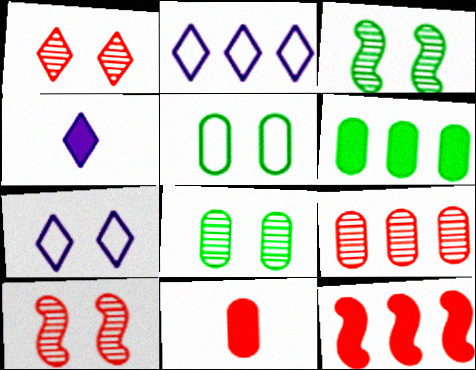[[2, 3, 11]]